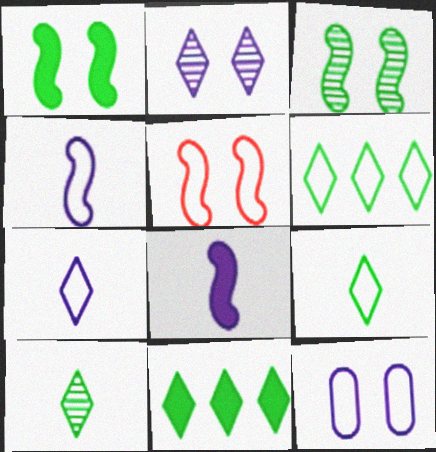[]